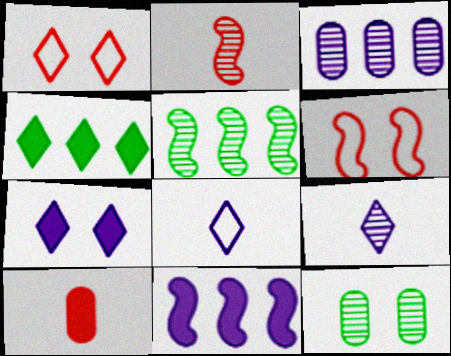[[1, 4, 9], 
[6, 7, 12]]